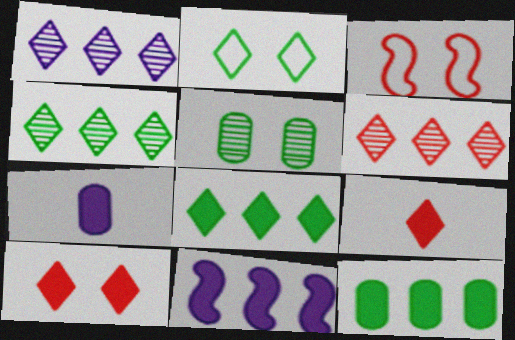[[1, 2, 9], 
[1, 4, 6], 
[3, 4, 7]]